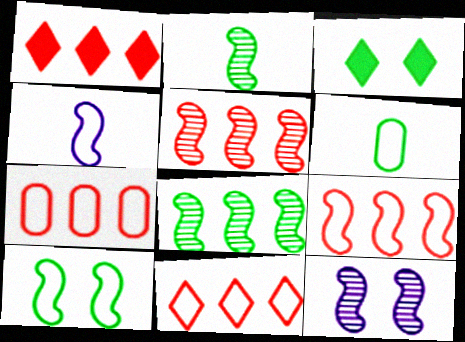[[1, 5, 7], 
[1, 6, 12], 
[2, 5, 12], 
[3, 6, 8], 
[4, 9, 10], 
[7, 9, 11]]